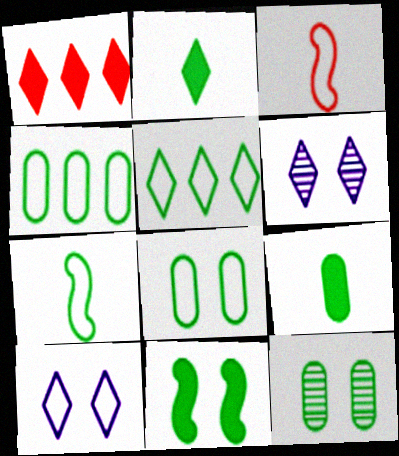[[3, 4, 10], 
[4, 9, 12], 
[5, 7, 8]]